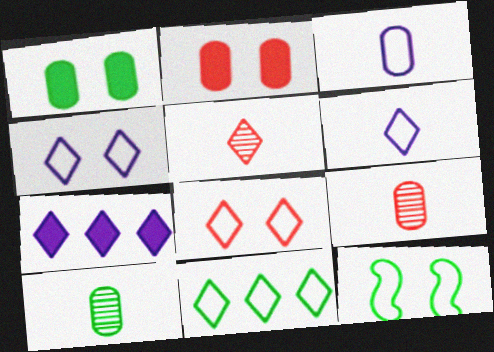[[6, 8, 11], 
[7, 9, 12]]